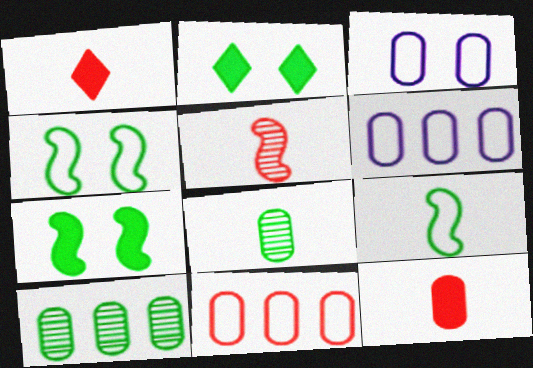[[2, 5, 6], 
[2, 9, 10], 
[3, 10, 12]]